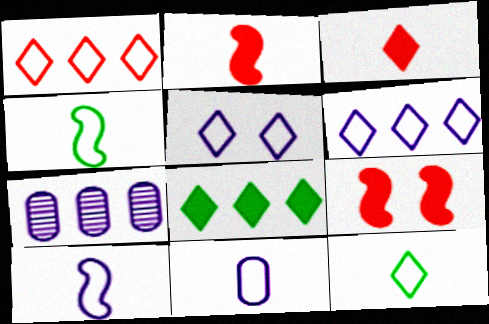[[1, 5, 12], 
[7, 9, 12]]